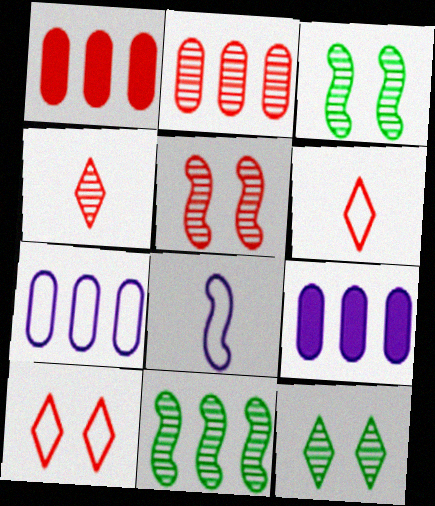[[1, 5, 6], 
[1, 8, 12], 
[2, 4, 5], 
[3, 6, 9]]